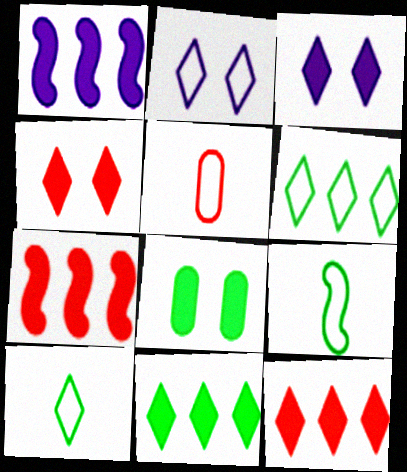[]